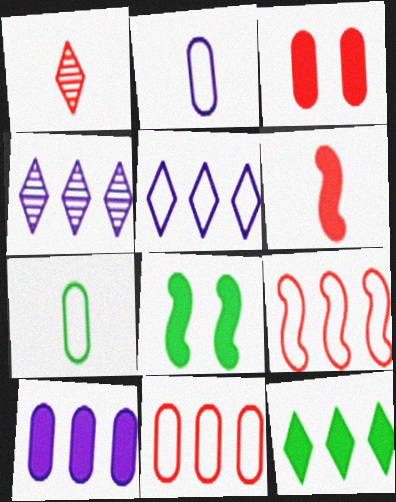[[1, 3, 9]]